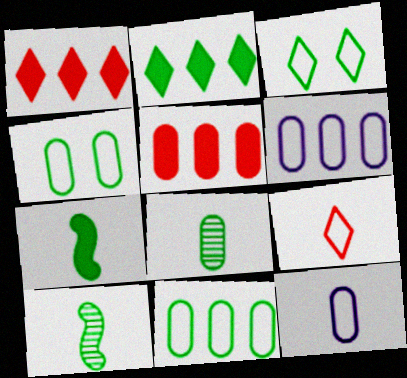[[2, 4, 10]]